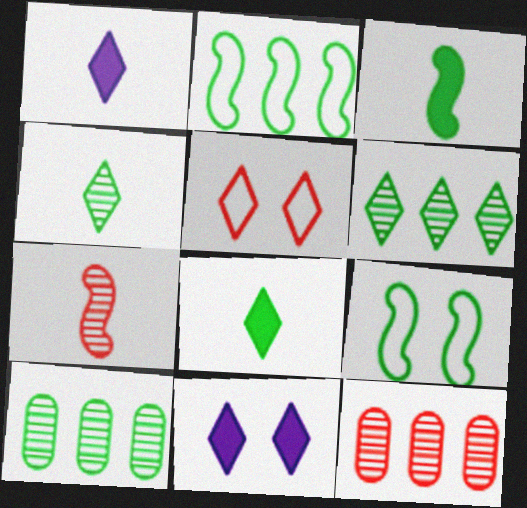[[1, 5, 6], 
[1, 9, 12], 
[8, 9, 10]]